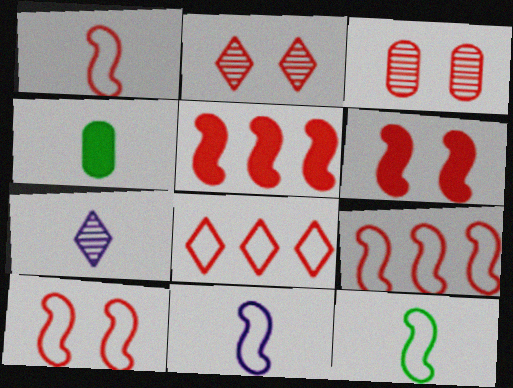[[1, 4, 7], 
[1, 9, 10], 
[1, 11, 12]]